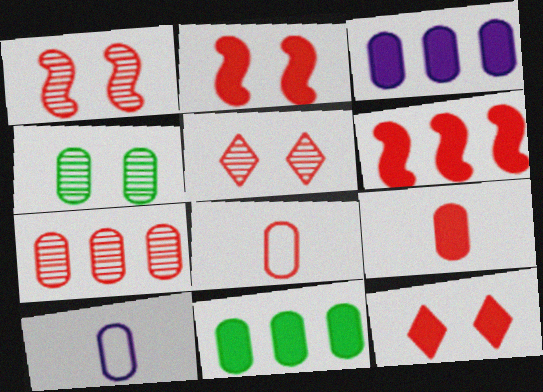[[3, 4, 8], 
[5, 6, 8], 
[6, 9, 12]]